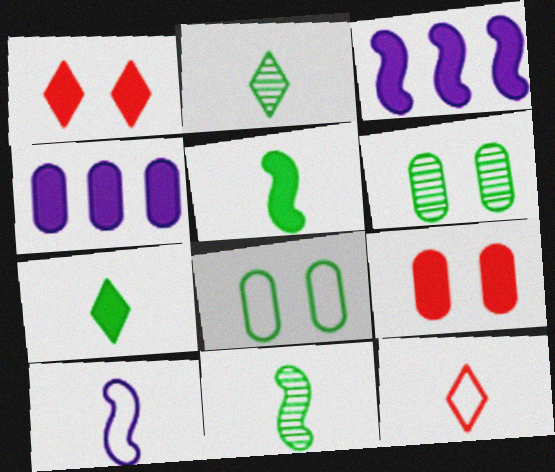[[1, 4, 5], 
[3, 6, 12], 
[3, 7, 9]]